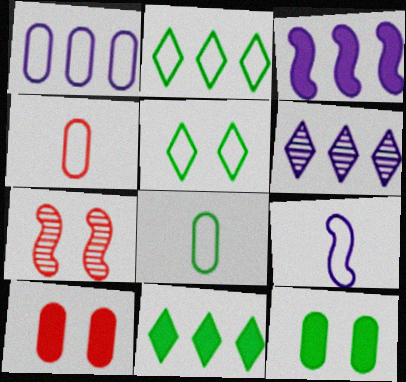[[1, 3, 6]]